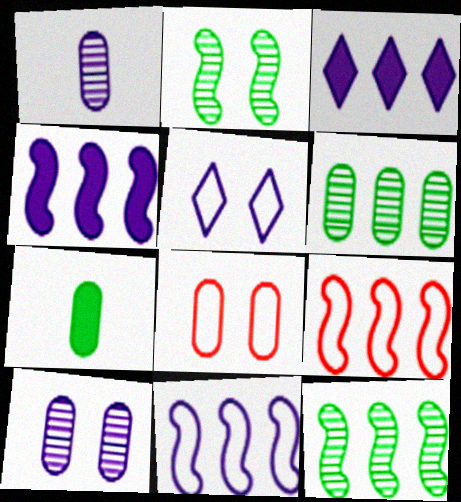[[1, 4, 5], 
[3, 6, 9], 
[4, 9, 12]]